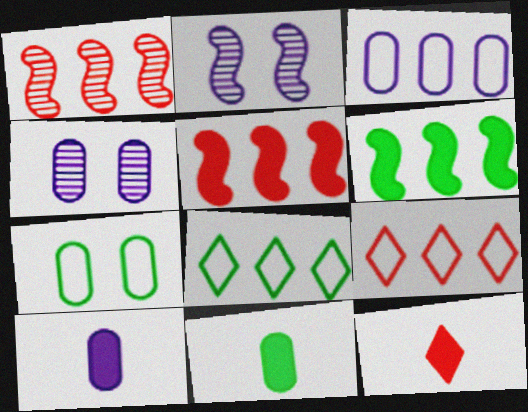[[2, 9, 11], 
[3, 4, 10]]